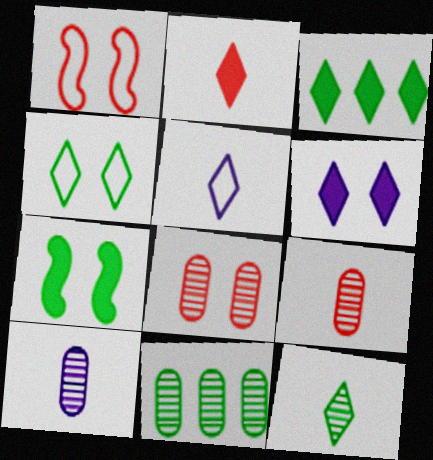[[1, 3, 10], 
[2, 3, 6], 
[2, 5, 12], 
[3, 4, 12], 
[8, 10, 11]]